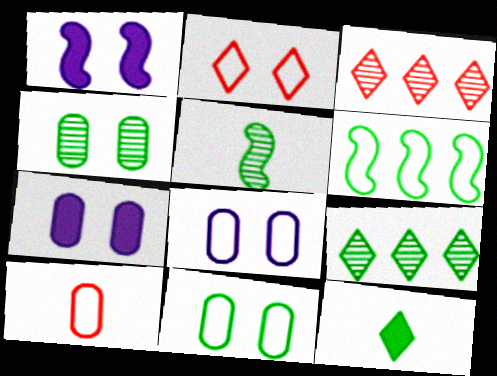[[1, 2, 4], 
[1, 9, 10], 
[4, 5, 9], 
[4, 6, 12]]